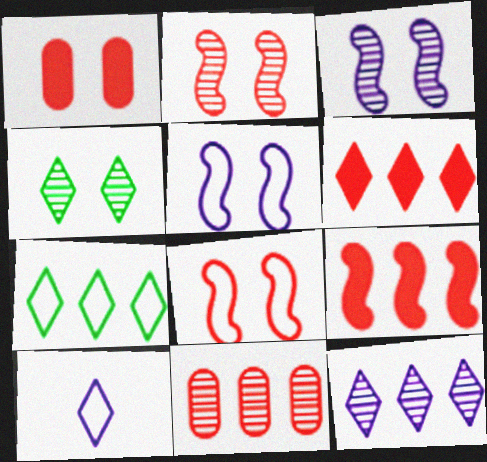[[1, 4, 5], 
[4, 6, 10], 
[6, 7, 12]]